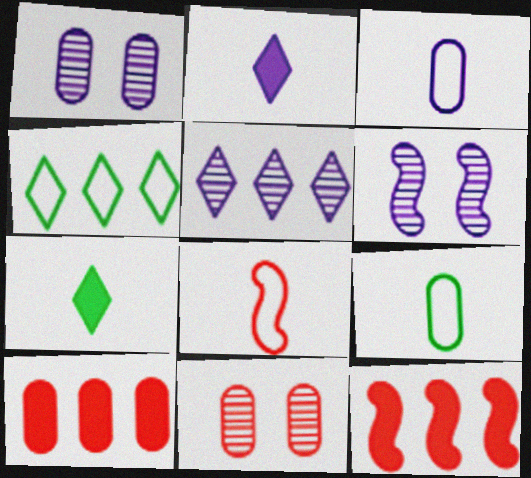[[1, 9, 10]]